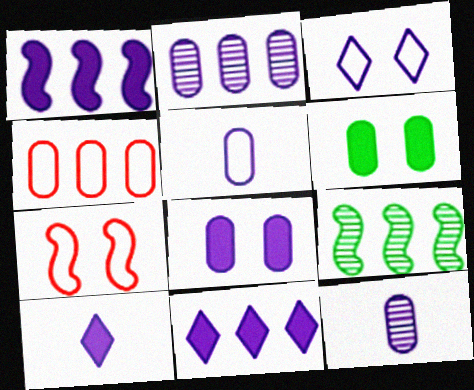[[1, 3, 12], 
[1, 8, 10], 
[2, 5, 8], 
[4, 6, 12], 
[4, 9, 11]]